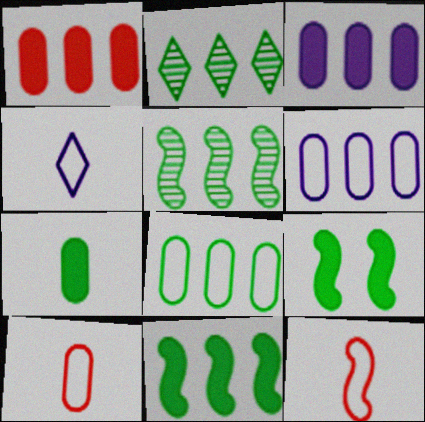[[2, 8, 11]]